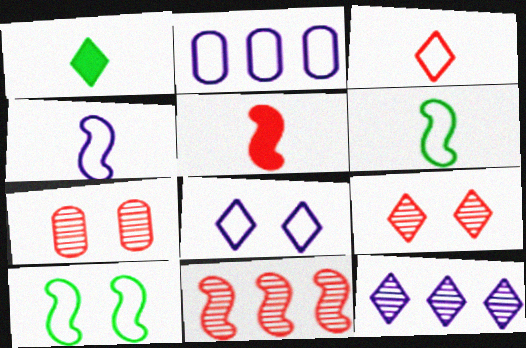[[2, 3, 10], 
[2, 4, 8]]